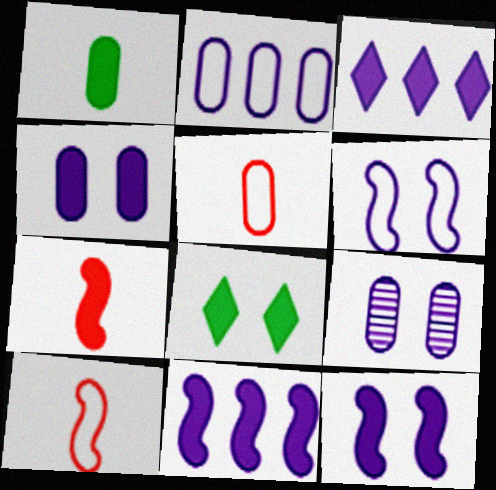[]